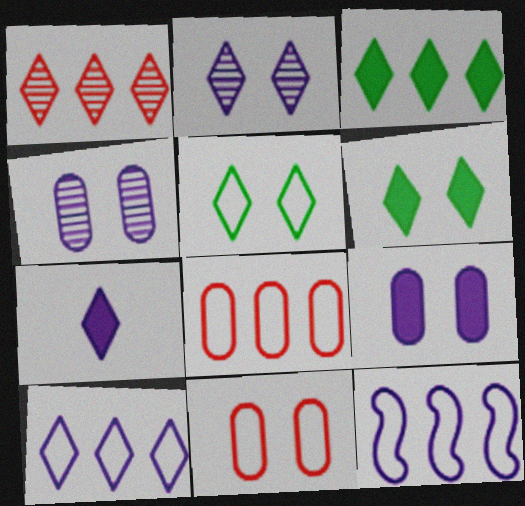[[1, 3, 10], 
[1, 5, 7], 
[2, 7, 10], 
[4, 7, 12]]